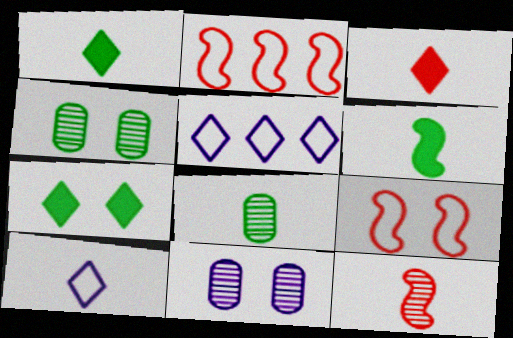[[1, 2, 11], 
[7, 9, 11]]